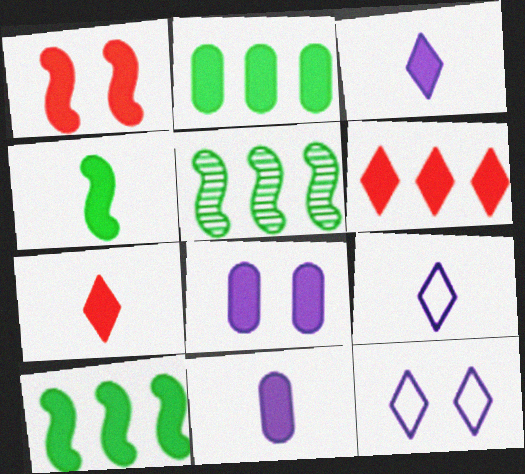[[1, 2, 3], 
[4, 6, 8], 
[4, 7, 11], 
[7, 8, 10]]